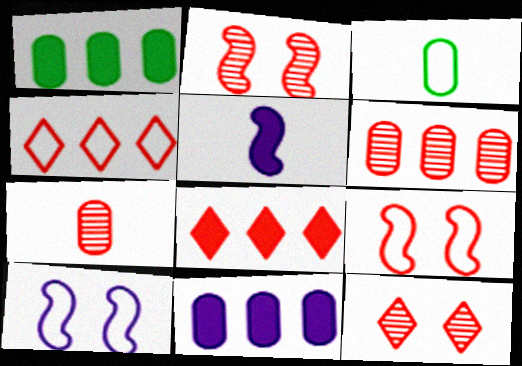[[3, 4, 10], 
[7, 8, 9]]